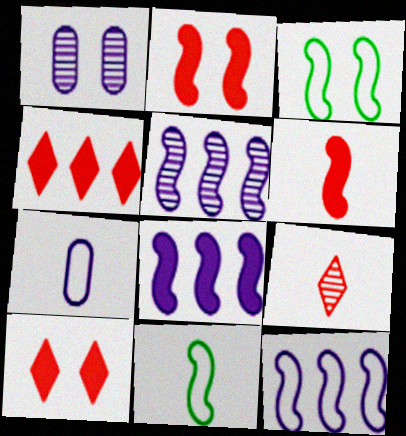[[1, 3, 10], 
[1, 4, 11], 
[2, 5, 11], 
[3, 5, 6], 
[5, 8, 12]]